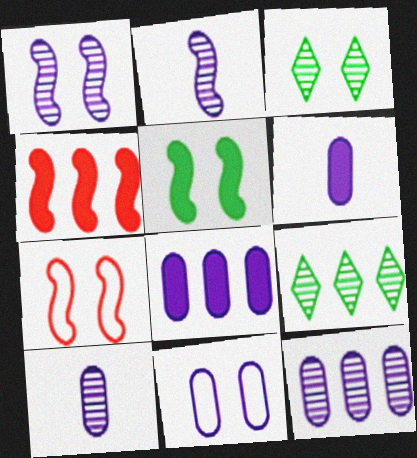[[1, 5, 7], 
[6, 7, 9], 
[6, 11, 12], 
[8, 10, 11]]